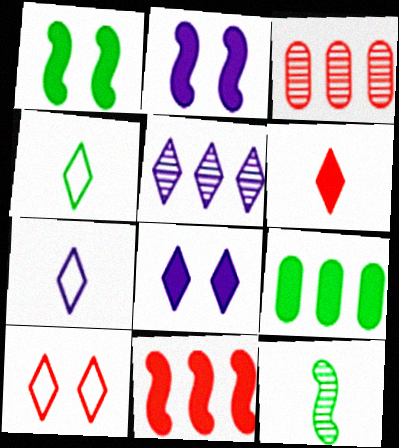[[1, 3, 7], 
[2, 3, 4], 
[2, 6, 9], 
[5, 7, 8]]